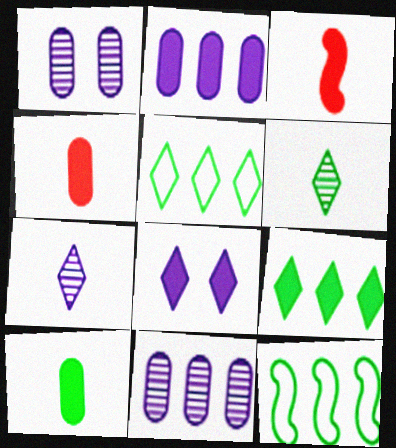[[1, 3, 5]]